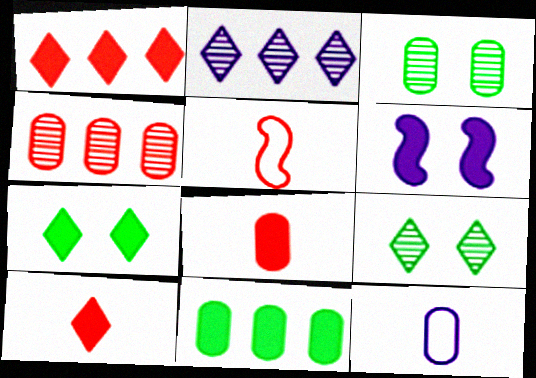[[2, 6, 12], 
[6, 10, 11]]